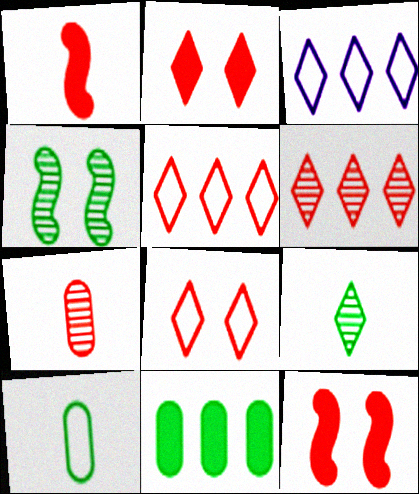[[2, 3, 9], 
[5, 7, 12]]